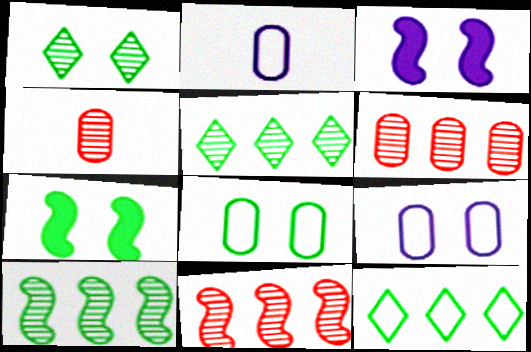[[1, 7, 8], 
[3, 4, 12]]